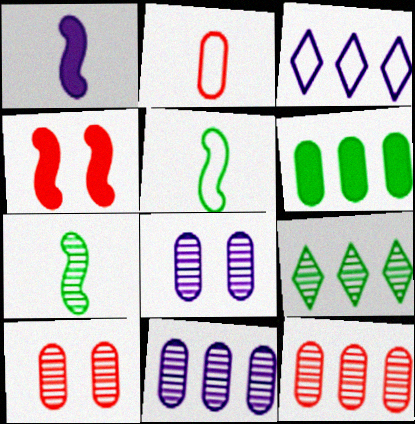[[1, 3, 8], 
[2, 6, 8]]